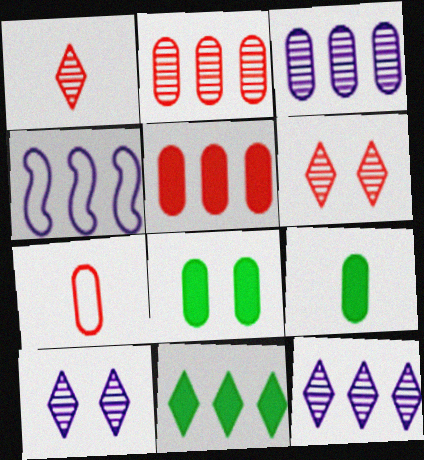[[1, 4, 8], 
[2, 4, 11], 
[3, 7, 8], 
[4, 6, 9]]